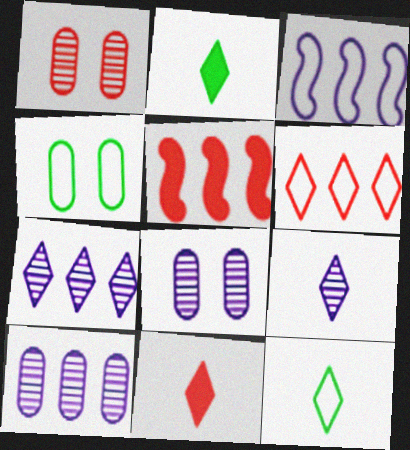[[1, 2, 3], 
[4, 5, 9], 
[5, 8, 12], 
[9, 11, 12]]